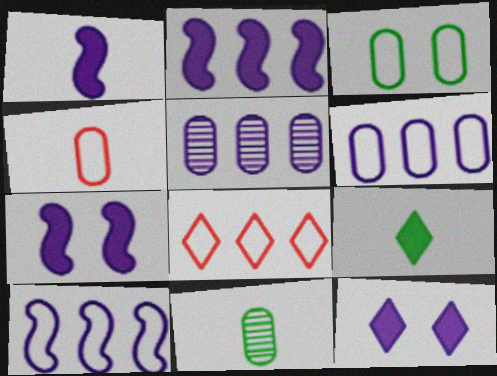[[1, 2, 7], 
[3, 4, 6], 
[7, 8, 11]]